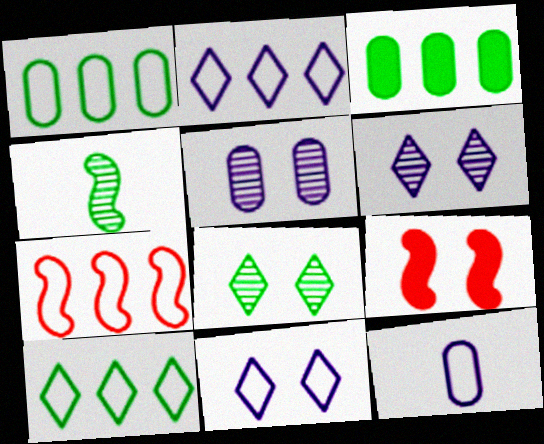[[1, 2, 7]]